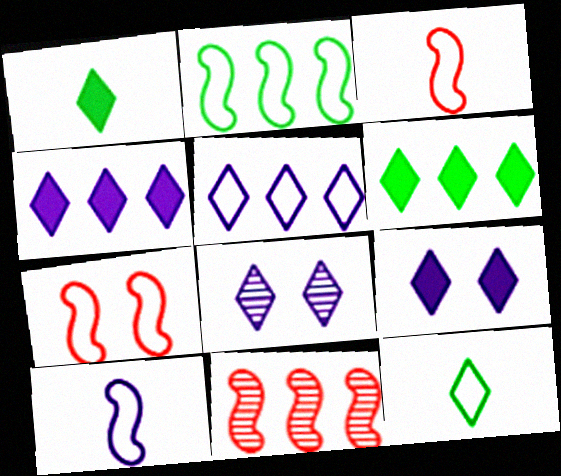[[2, 7, 10]]